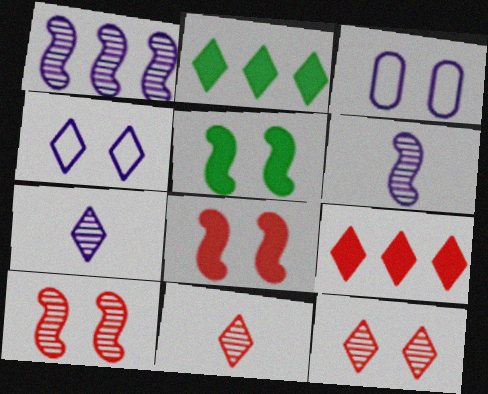[[2, 4, 11], 
[3, 5, 12]]